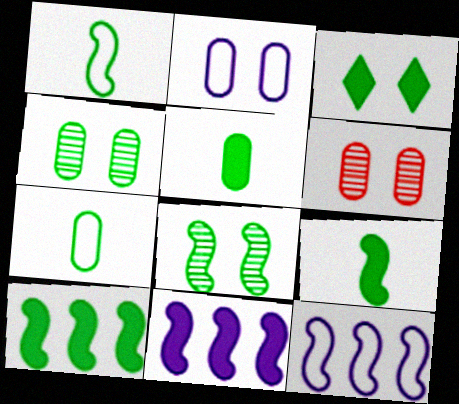[[1, 8, 10], 
[3, 5, 10]]